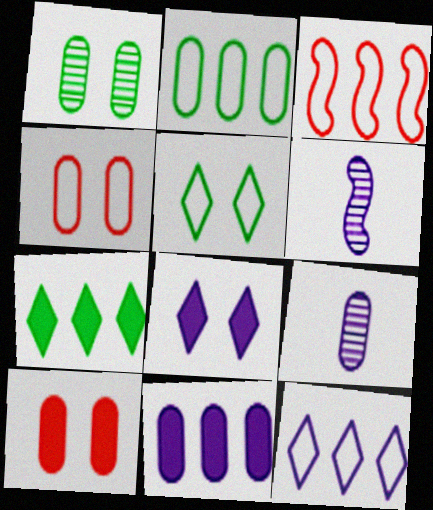[[2, 3, 12], 
[2, 9, 10], 
[4, 6, 7]]